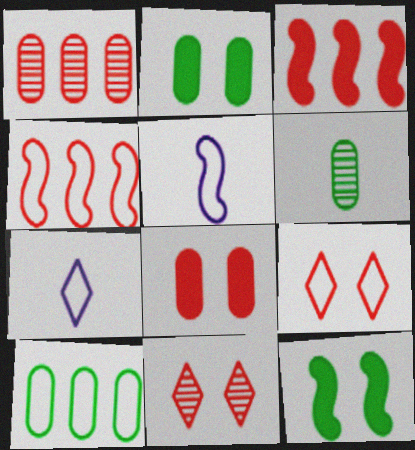[[1, 7, 12], 
[2, 6, 10], 
[5, 9, 10]]